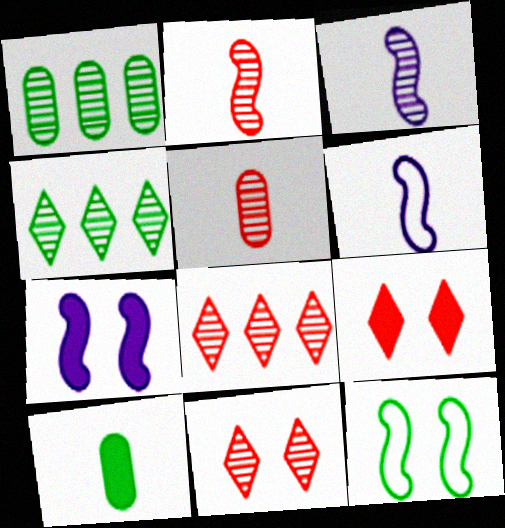[[1, 3, 11], 
[1, 6, 9], 
[4, 10, 12]]